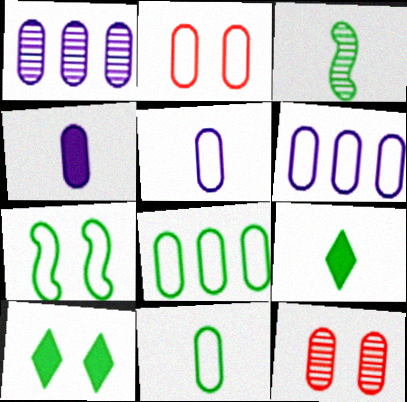[[2, 5, 8], 
[2, 6, 11], 
[3, 8, 10], 
[3, 9, 11], 
[4, 8, 12]]